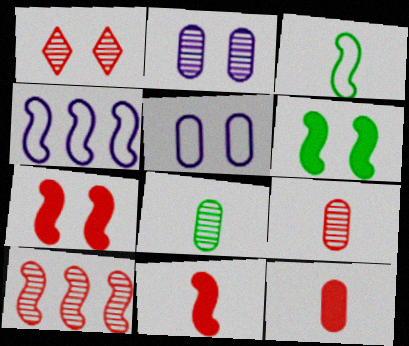[[1, 5, 6], 
[1, 9, 10]]